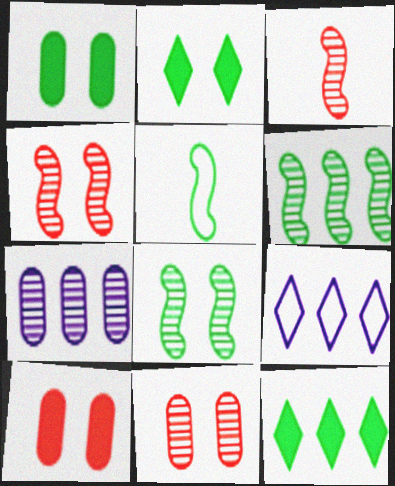[[1, 3, 9]]